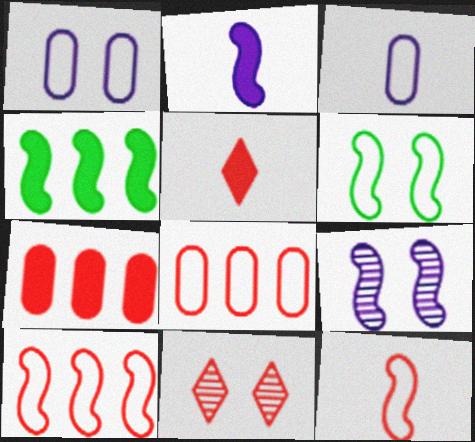[[3, 4, 11], 
[4, 9, 12], 
[7, 11, 12]]